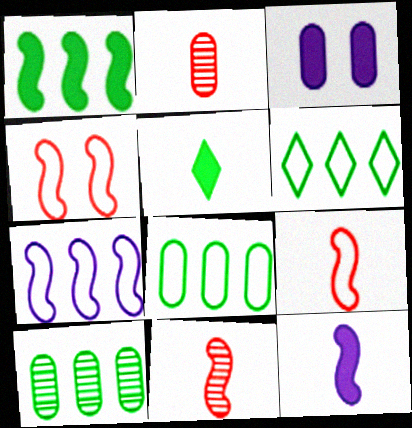[[1, 6, 10], 
[2, 3, 8], 
[3, 6, 11]]